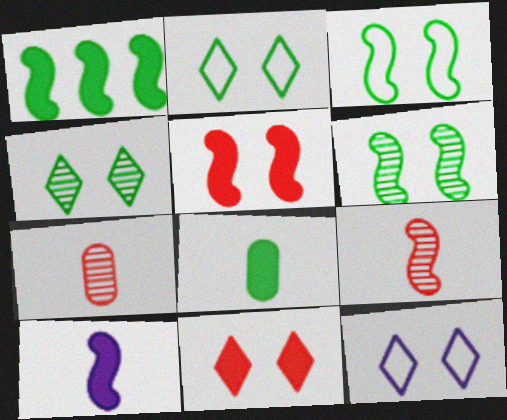[[1, 5, 10], 
[1, 7, 12], 
[4, 11, 12]]